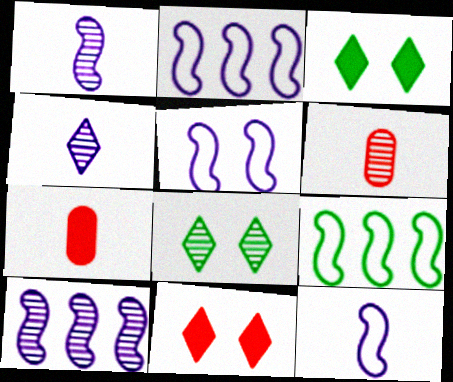[[2, 3, 6], 
[2, 5, 12], 
[2, 7, 8], 
[6, 8, 10]]